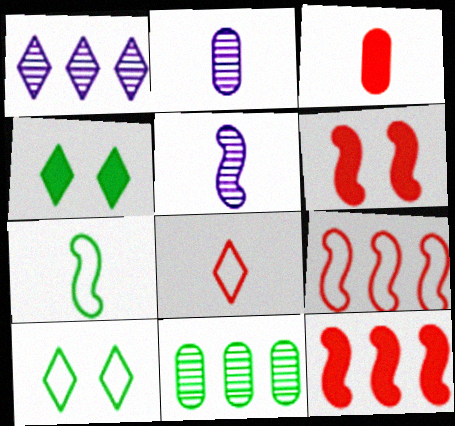[[1, 4, 8], 
[2, 4, 9], 
[2, 10, 12], 
[4, 7, 11]]